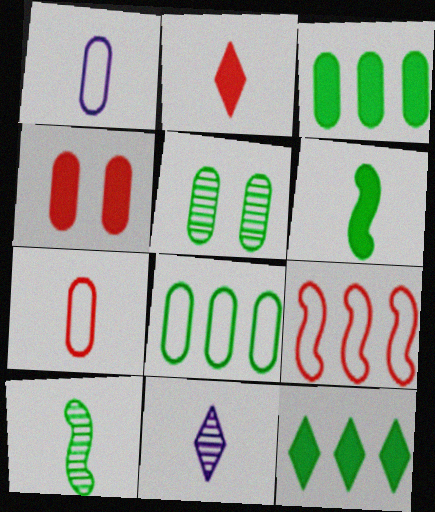[[1, 2, 10], 
[6, 7, 11]]